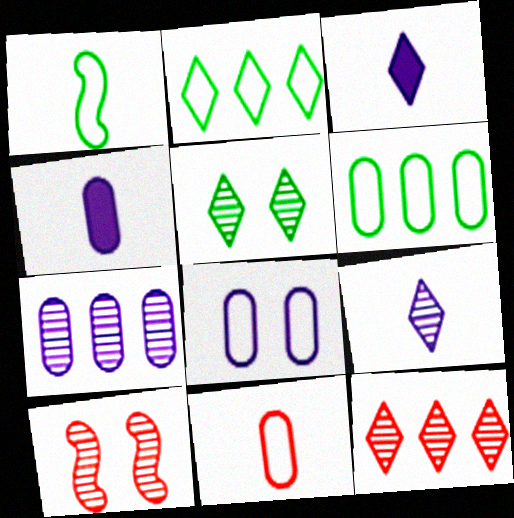[[2, 4, 10], 
[3, 6, 10], 
[4, 7, 8], 
[5, 9, 12], 
[6, 8, 11]]